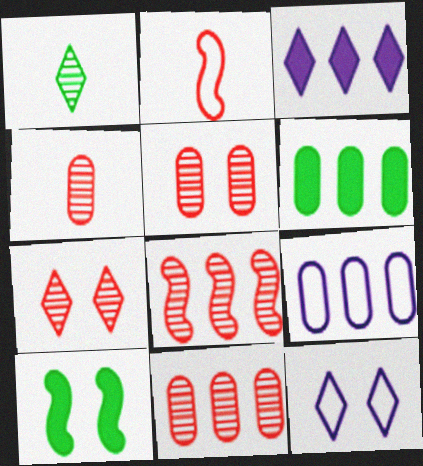[[4, 5, 11], 
[4, 7, 8], 
[5, 10, 12], 
[6, 9, 11]]